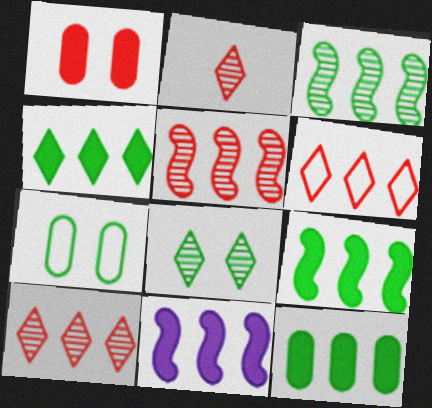[[2, 7, 11], 
[4, 9, 12]]